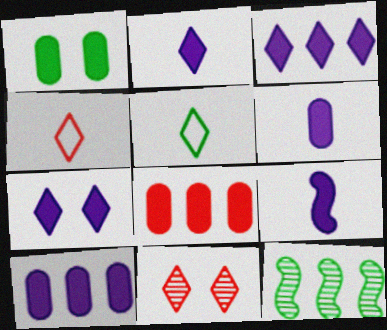[[1, 5, 12], 
[1, 6, 8], 
[2, 3, 7], 
[2, 6, 9], 
[3, 5, 11], 
[7, 9, 10]]